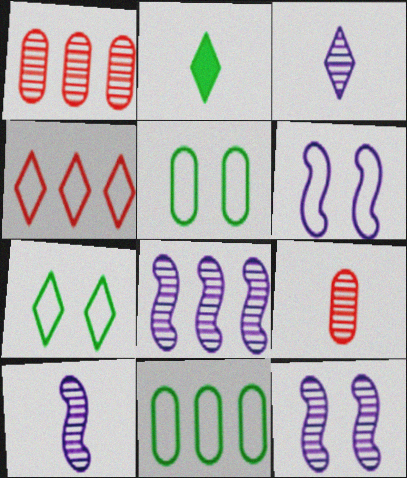[[1, 2, 6], 
[8, 10, 12]]